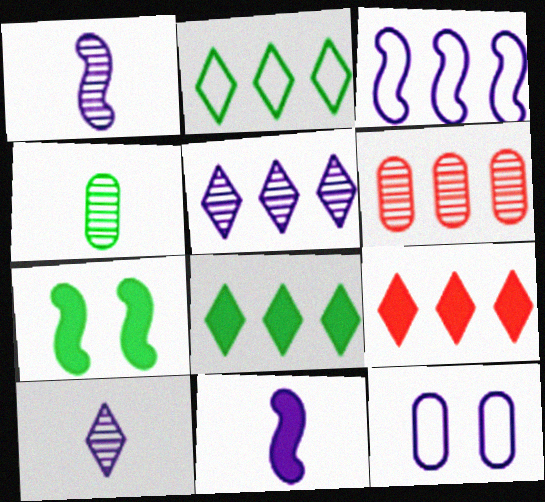[[2, 4, 7], 
[2, 5, 9], 
[3, 6, 8], 
[5, 11, 12]]